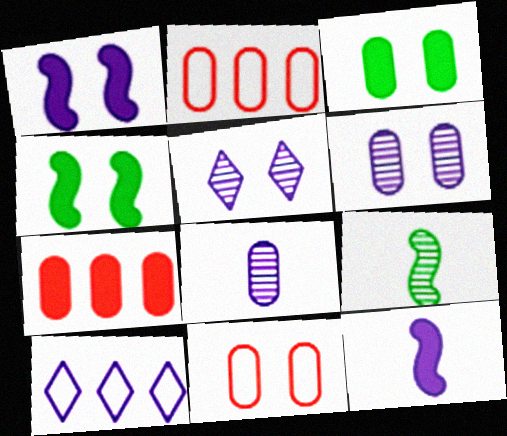[[1, 8, 10], 
[2, 3, 8], 
[3, 6, 11], 
[4, 5, 11], 
[6, 10, 12]]